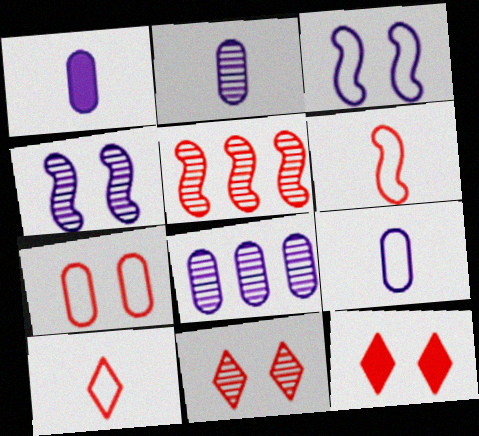[[1, 2, 9]]